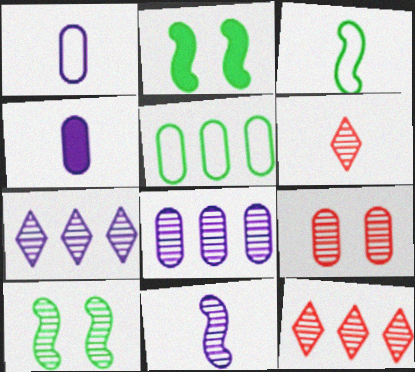[[1, 2, 12], 
[3, 4, 6], 
[4, 5, 9], 
[6, 8, 10]]